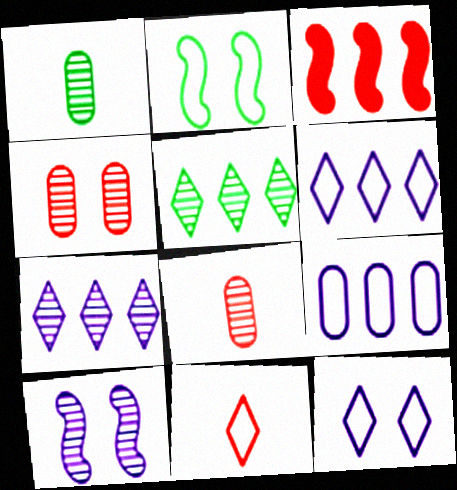[[1, 3, 12], 
[2, 9, 11], 
[3, 4, 11], 
[3, 5, 9], 
[5, 8, 10]]